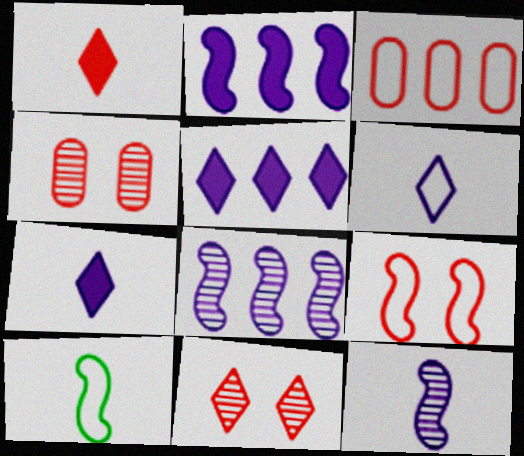[[4, 5, 10]]